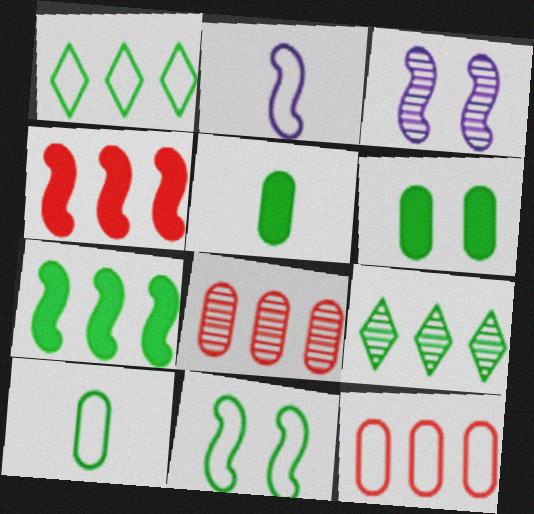[[1, 10, 11], 
[5, 9, 11]]